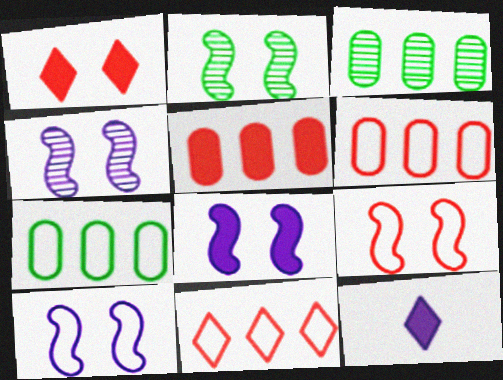[[2, 6, 12], 
[2, 8, 9], 
[3, 9, 12], 
[4, 8, 10]]